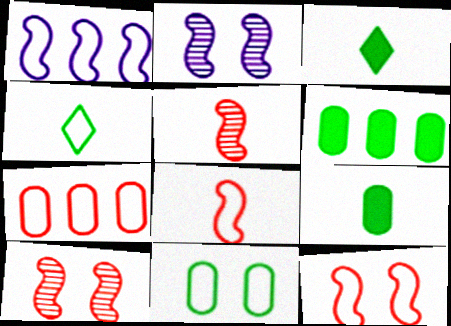[[2, 3, 7]]